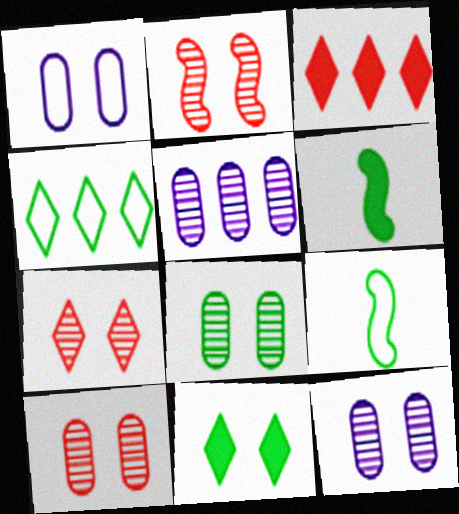[[1, 2, 11], 
[2, 7, 10], 
[3, 9, 12], 
[4, 6, 8], 
[8, 10, 12]]